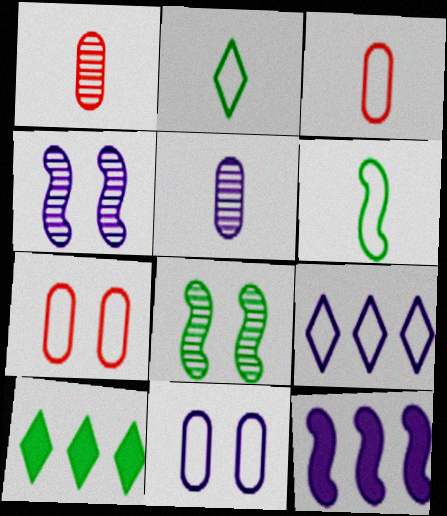[[3, 4, 10], 
[6, 7, 9]]